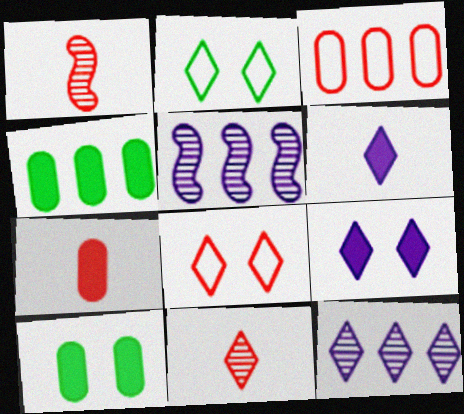[[2, 5, 7]]